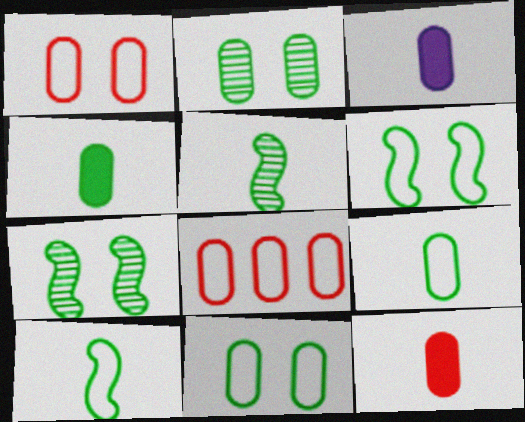[[2, 3, 8], 
[3, 4, 12]]